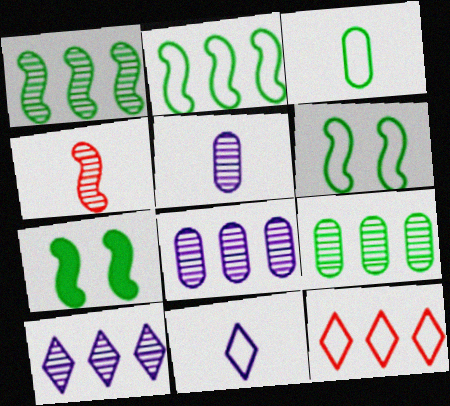[[5, 7, 12]]